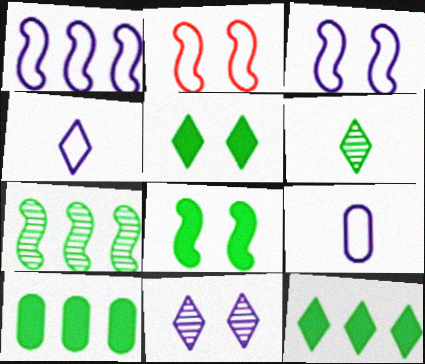[]